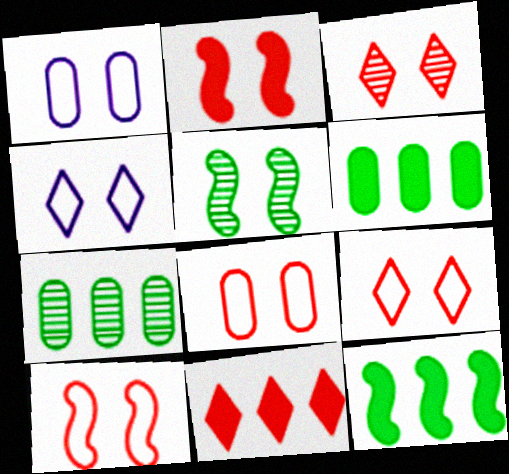[[2, 3, 8], 
[8, 9, 10]]